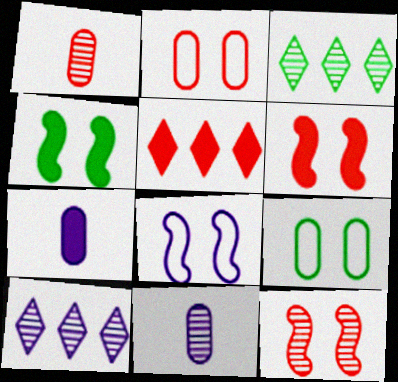[[3, 11, 12], 
[4, 5, 7], 
[4, 8, 12], 
[7, 8, 10]]